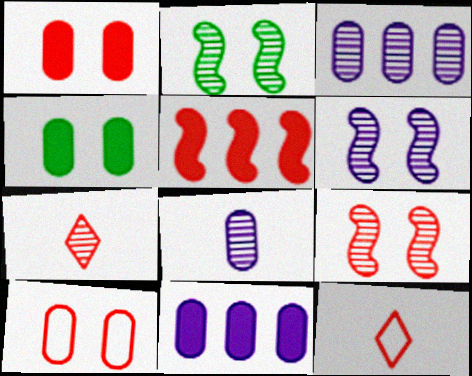[[2, 3, 7], 
[2, 6, 9], 
[2, 11, 12], 
[5, 7, 10]]